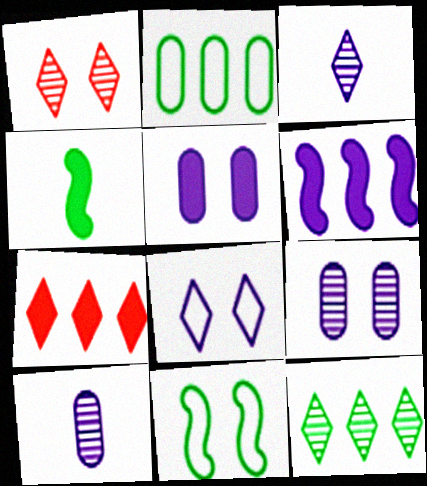[[1, 3, 12], 
[1, 5, 11], 
[4, 5, 7], 
[6, 8, 10], 
[7, 10, 11]]